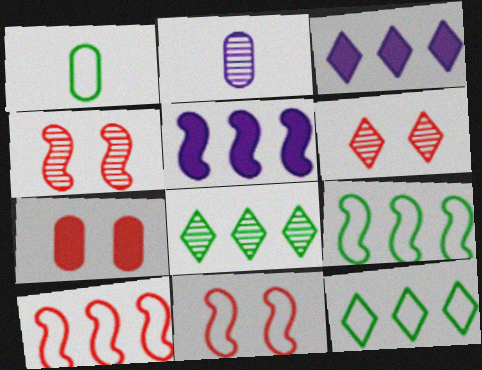[[1, 3, 4], 
[1, 5, 6], 
[2, 4, 8], 
[6, 7, 11]]